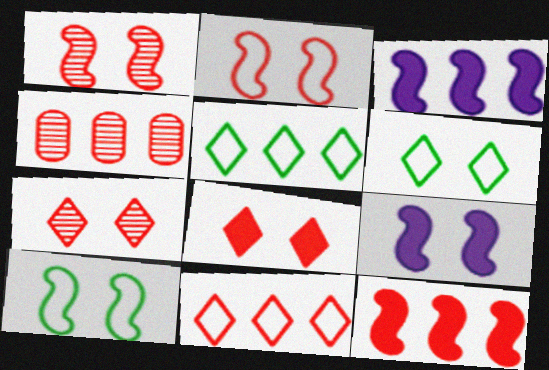[[1, 9, 10], 
[3, 4, 5], 
[4, 11, 12]]